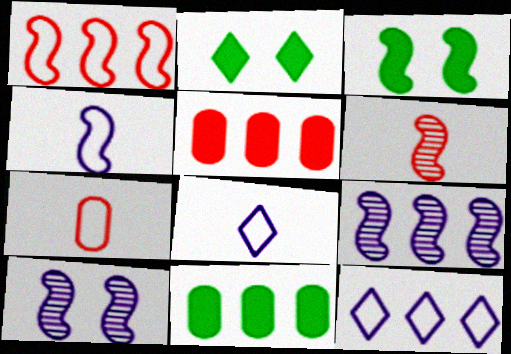[[2, 7, 9]]